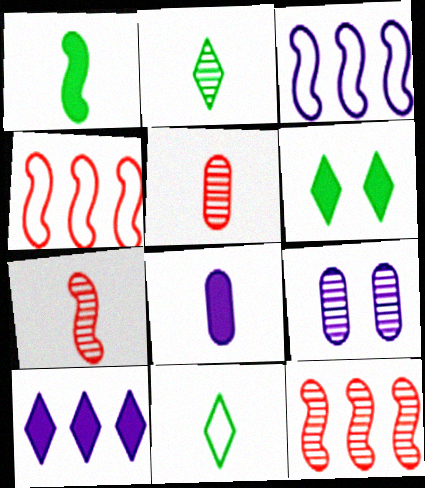[[2, 9, 12], 
[3, 5, 6], 
[7, 8, 11]]